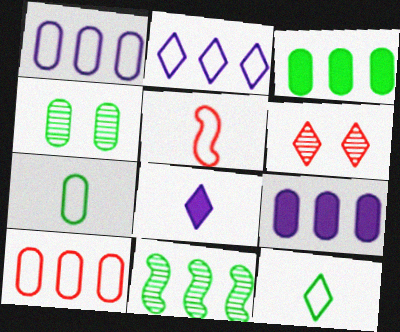[[3, 4, 7]]